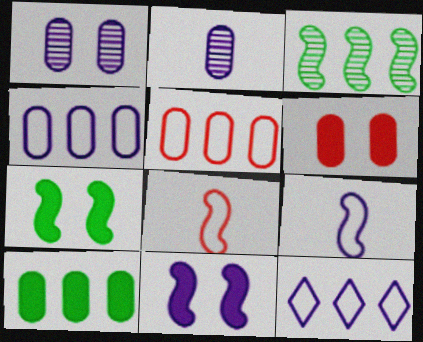[[2, 11, 12], 
[3, 8, 11]]